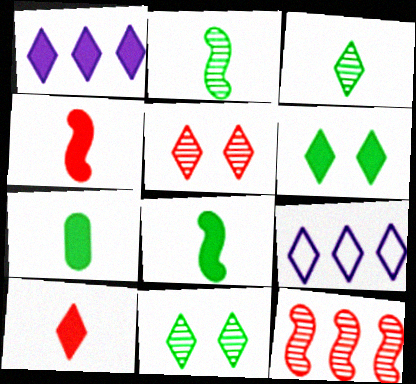[[1, 6, 10], 
[9, 10, 11]]